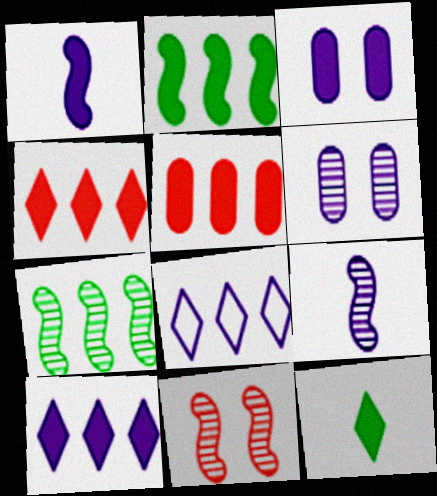[[1, 3, 10], 
[1, 6, 8], 
[2, 5, 10], 
[3, 8, 9], 
[5, 7, 8], 
[7, 9, 11]]